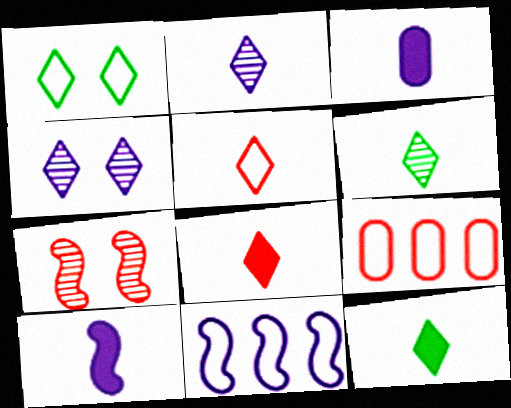[[2, 5, 12], 
[3, 4, 11], 
[7, 8, 9]]